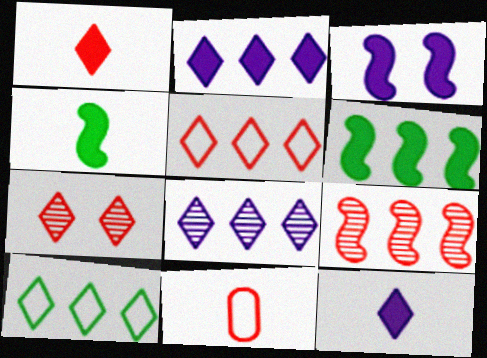[[1, 5, 7], 
[7, 10, 12]]